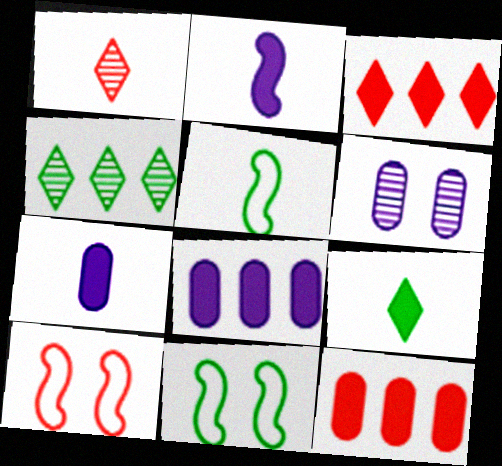[[1, 5, 7], 
[1, 8, 11], 
[1, 10, 12], 
[3, 5, 6], 
[4, 7, 10]]